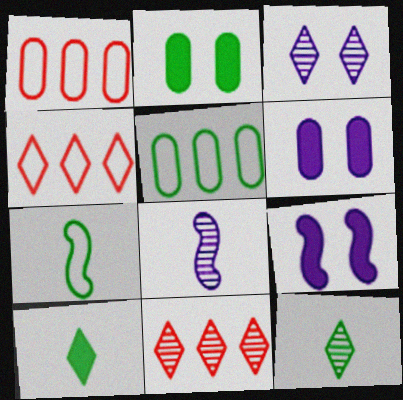[[1, 9, 12], 
[2, 4, 8], 
[3, 4, 10], 
[3, 11, 12], 
[6, 7, 11]]